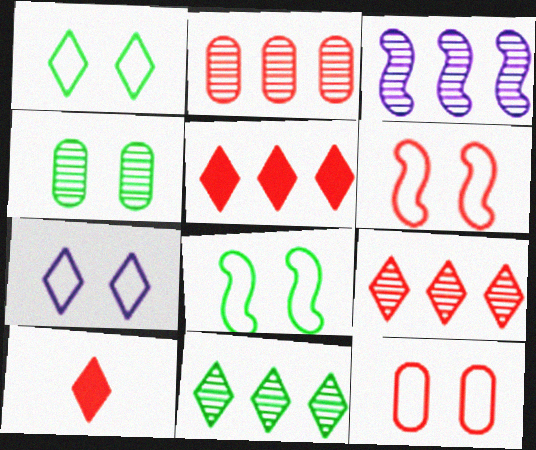[[2, 3, 11], 
[2, 6, 10], 
[7, 8, 12], 
[7, 10, 11]]